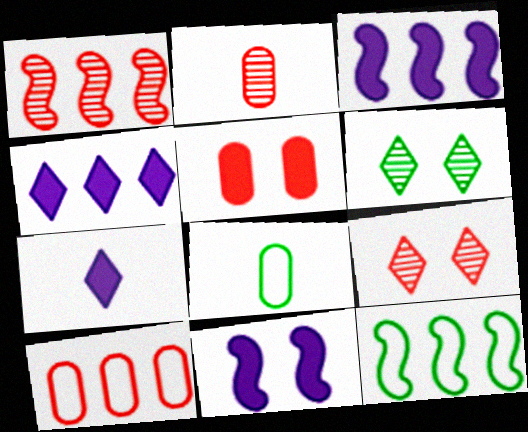[[1, 2, 9], 
[1, 3, 12], 
[2, 5, 10], 
[3, 8, 9]]